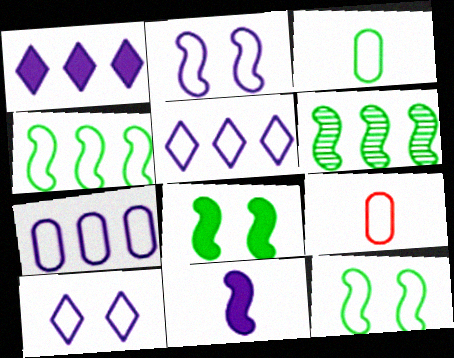[[4, 9, 10], 
[5, 9, 12]]